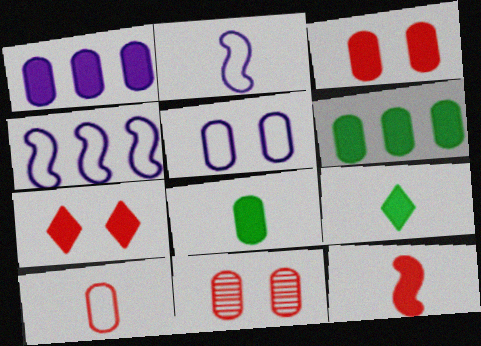[[1, 3, 8], 
[4, 9, 11]]